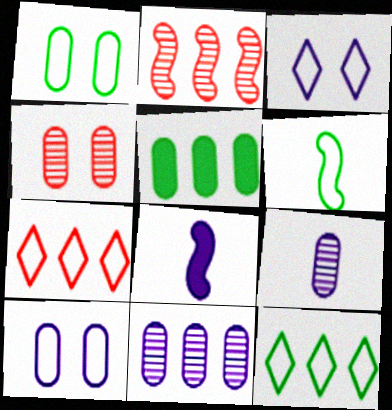[[1, 6, 12], 
[3, 8, 11], 
[4, 8, 12], 
[6, 7, 10]]